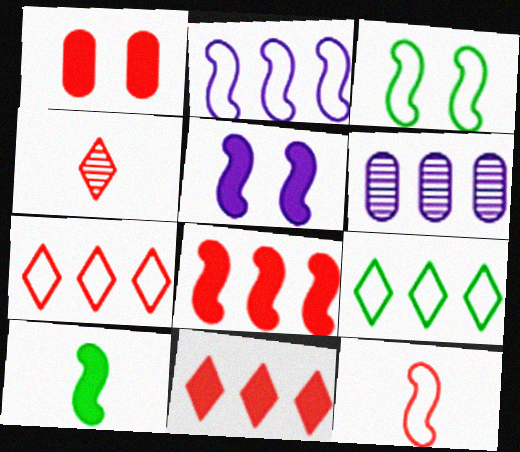[[2, 3, 12], 
[5, 8, 10], 
[6, 8, 9]]